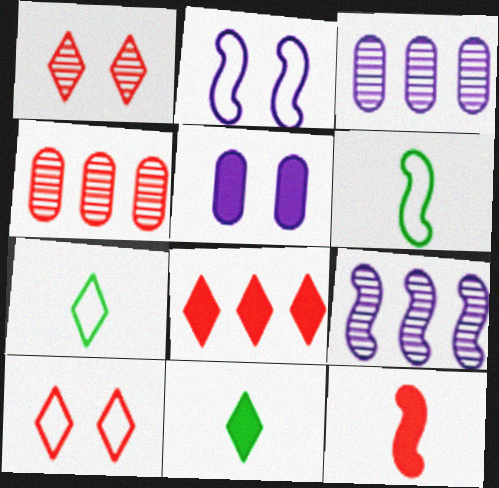[[2, 4, 11], 
[4, 10, 12]]